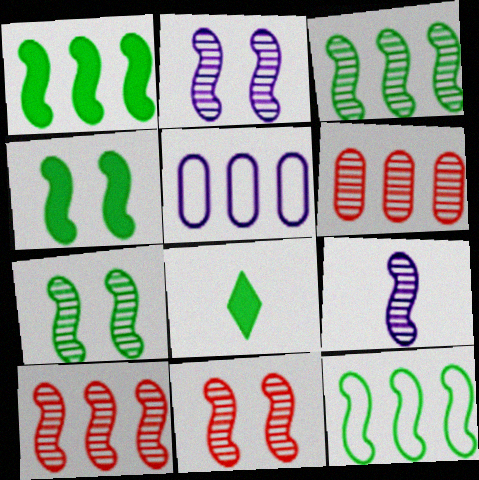[[1, 3, 12], 
[2, 7, 11], 
[3, 9, 11], 
[5, 8, 11], 
[7, 9, 10]]